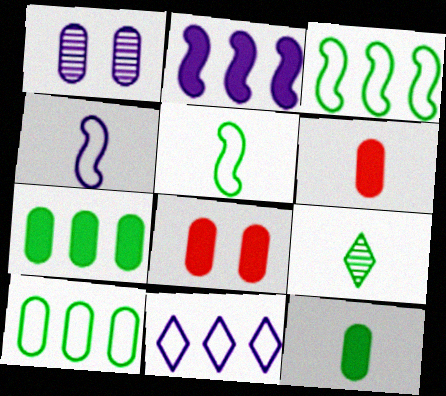[[1, 6, 10], 
[4, 6, 9], 
[5, 9, 12]]